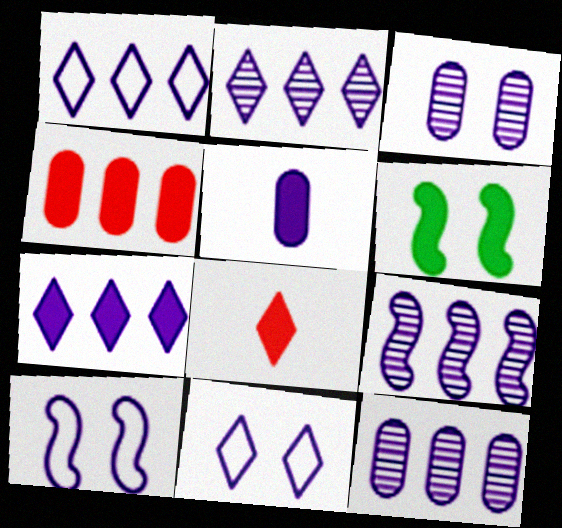[[1, 2, 7], 
[2, 5, 10], 
[2, 9, 12], 
[5, 9, 11]]